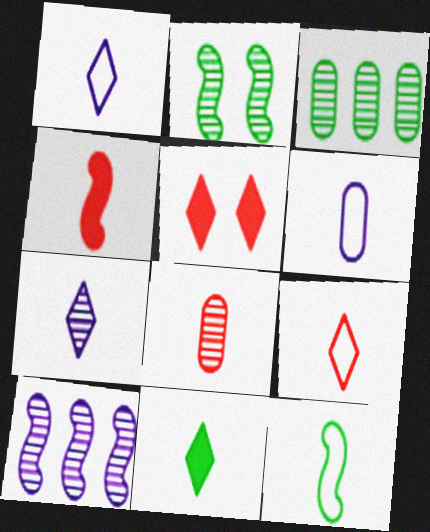[[4, 8, 9], 
[6, 9, 12], 
[7, 9, 11]]